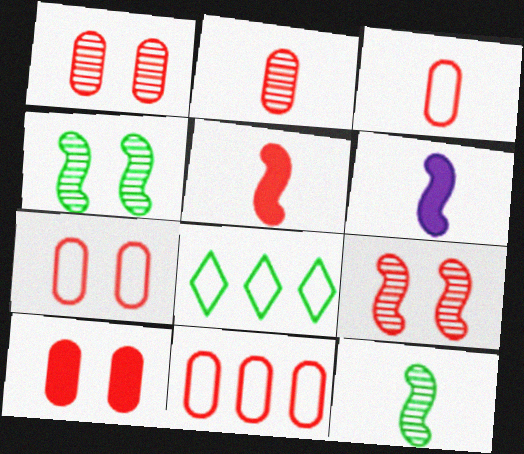[[1, 6, 8], 
[1, 7, 10], 
[2, 10, 11], 
[3, 7, 11]]